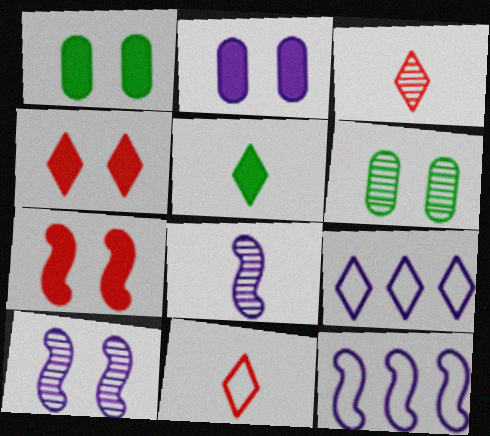[[1, 3, 12], 
[2, 8, 9]]